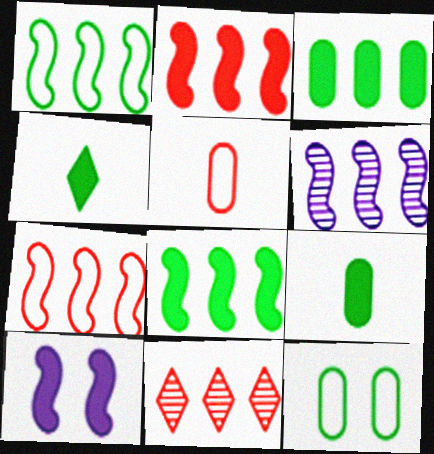[[1, 2, 6], 
[6, 7, 8]]